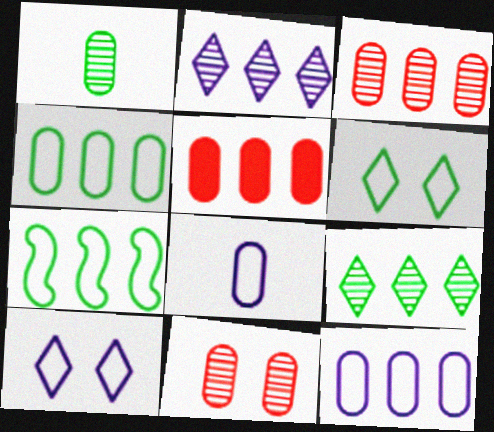[[2, 5, 7]]